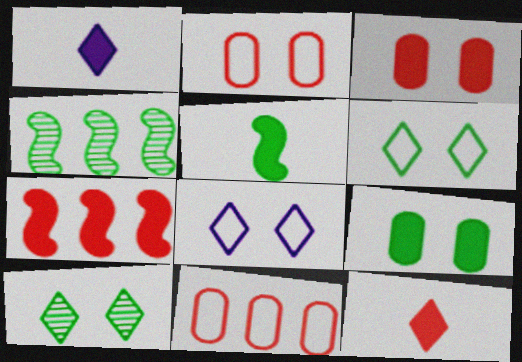[[1, 2, 4], 
[1, 7, 9], 
[3, 7, 12]]